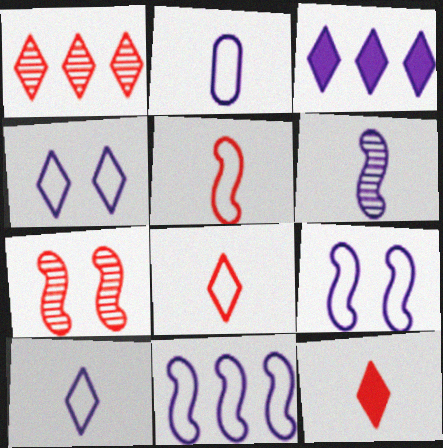[[2, 4, 11]]